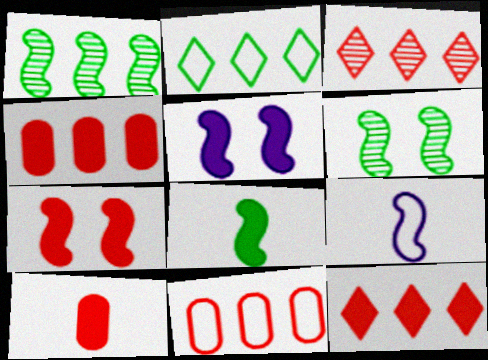[[1, 7, 9], 
[7, 10, 12]]